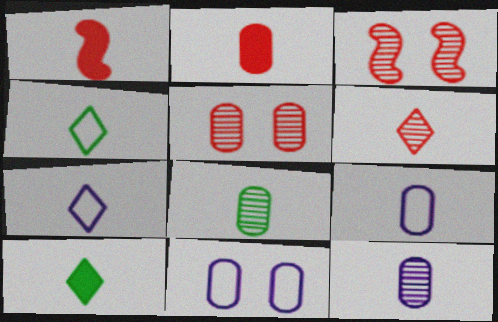[[1, 4, 12], 
[1, 7, 8], 
[2, 8, 9], 
[6, 7, 10]]